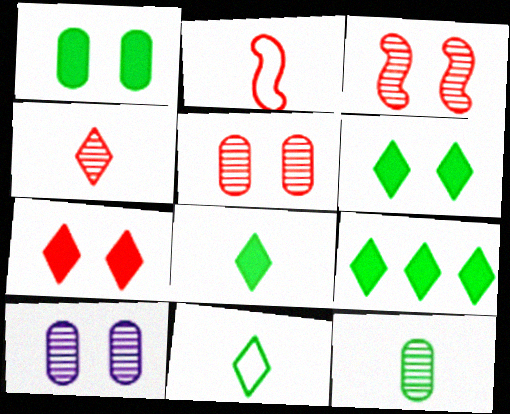[[2, 9, 10], 
[6, 8, 9]]